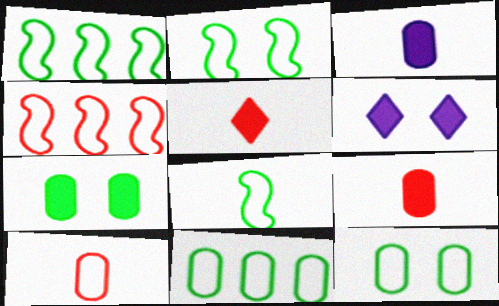[[1, 2, 8]]